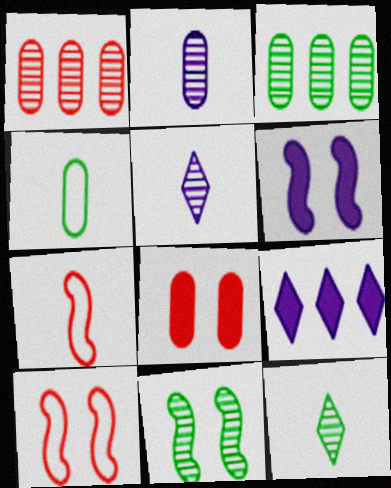[[1, 5, 11], 
[3, 11, 12], 
[6, 10, 11]]